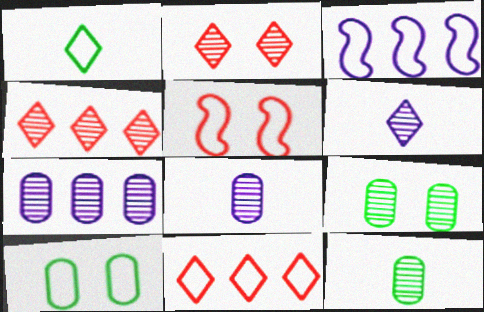[]